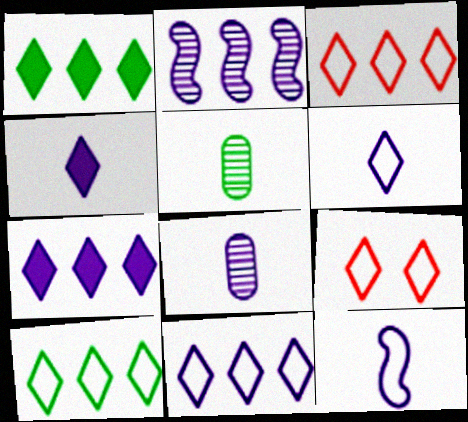[[3, 10, 11], 
[4, 8, 12], 
[6, 9, 10]]